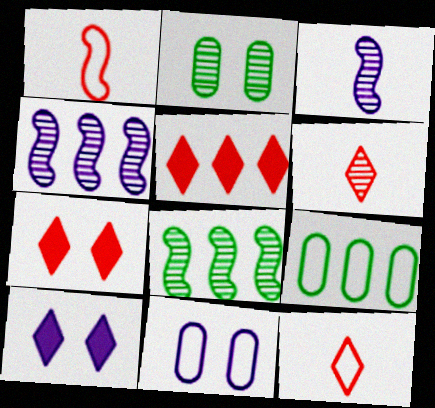[[2, 4, 6], 
[3, 7, 9], 
[4, 5, 9]]